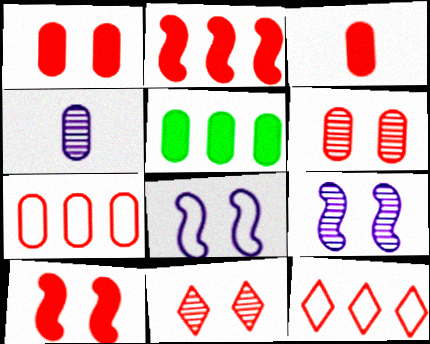[[3, 6, 7]]